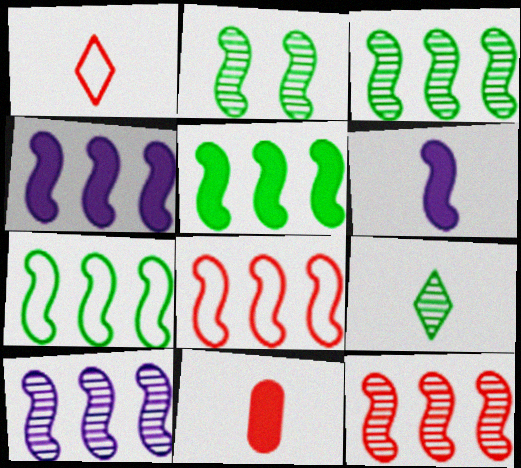[[2, 6, 8], 
[3, 4, 8], 
[3, 5, 7], 
[3, 10, 12], 
[4, 7, 12], 
[5, 8, 10]]